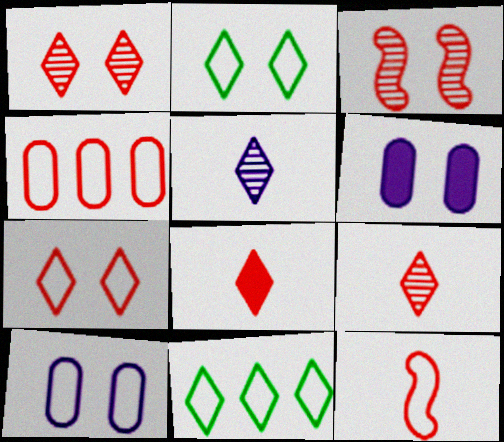[[2, 3, 6], 
[3, 4, 8], 
[4, 7, 12], 
[10, 11, 12]]